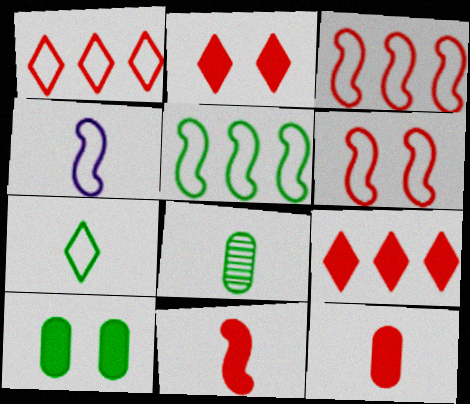[[4, 5, 6]]